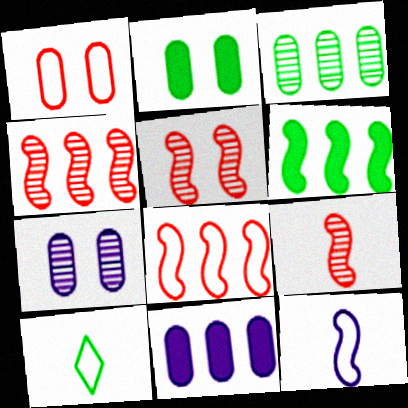[[1, 2, 7], 
[4, 5, 9], 
[5, 6, 12], 
[5, 10, 11]]